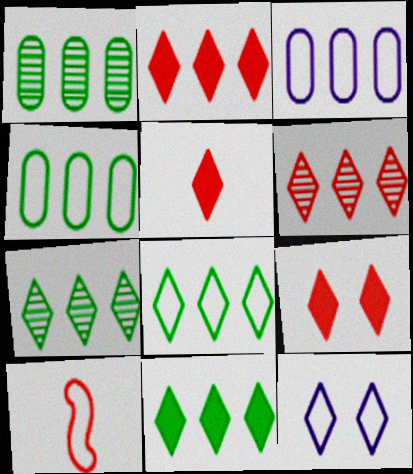[[2, 5, 9], 
[4, 10, 12], 
[5, 7, 12], 
[7, 8, 11]]